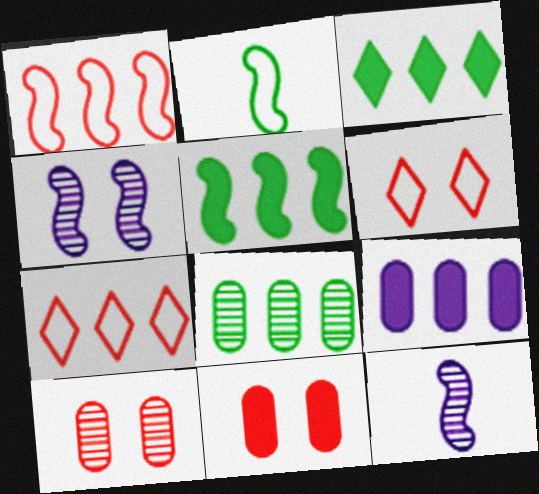[]